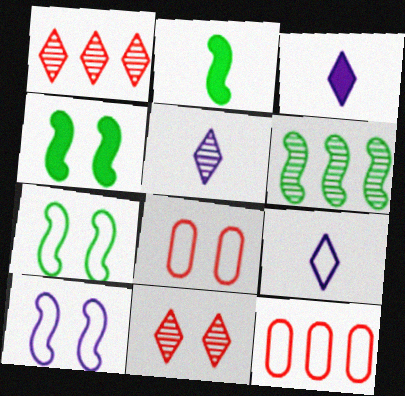[[2, 6, 7], 
[3, 5, 9], 
[3, 6, 8], 
[4, 5, 12], 
[7, 9, 12]]